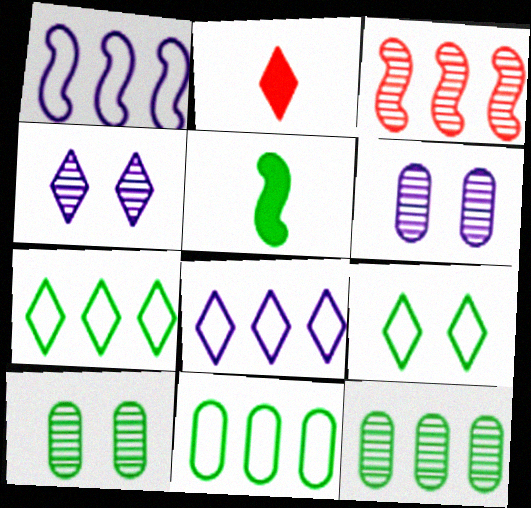[[1, 2, 10], 
[2, 4, 7], 
[5, 7, 10], 
[5, 9, 12]]